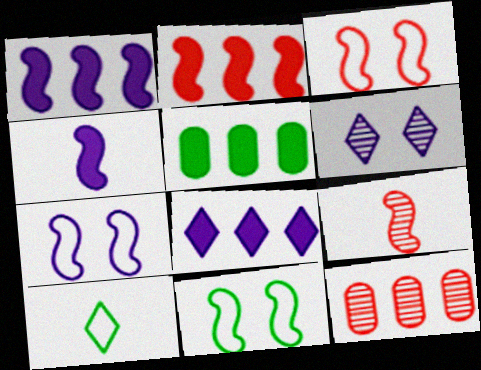[[1, 9, 11], 
[2, 3, 9], 
[2, 5, 8], 
[3, 7, 11]]